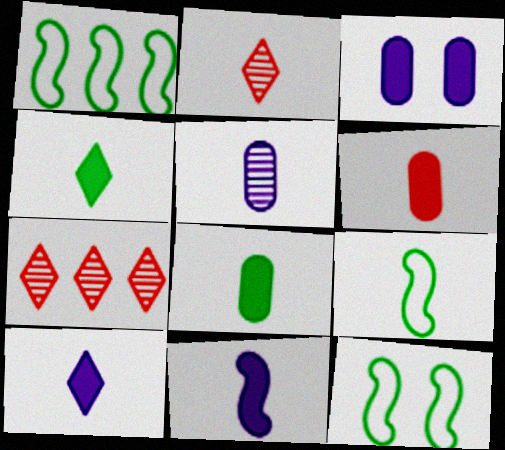[[1, 2, 3], 
[1, 9, 12], 
[3, 7, 9], 
[4, 6, 11]]